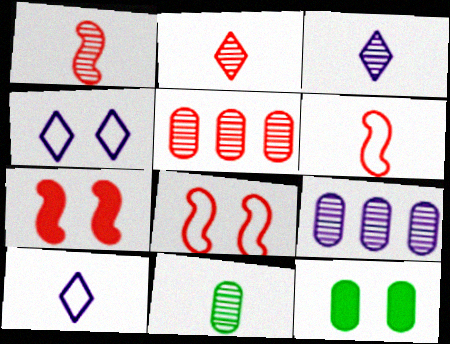[[1, 3, 11]]